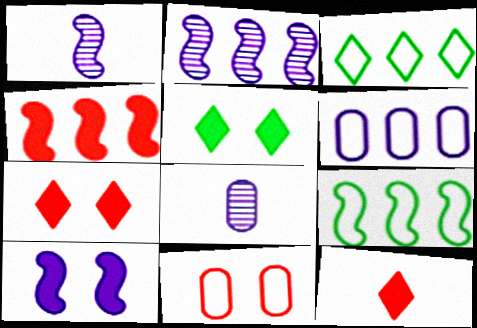[[2, 4, 9], 
[7, 8, 9]]